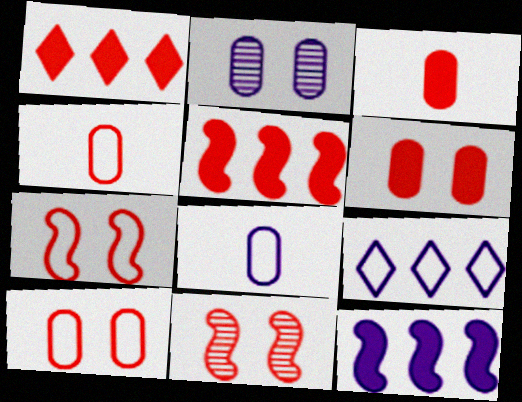[[1, 4, 11]]